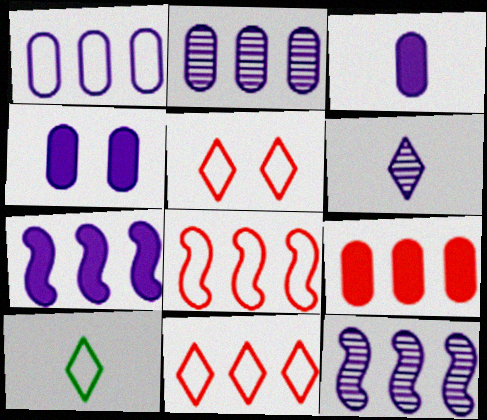[]